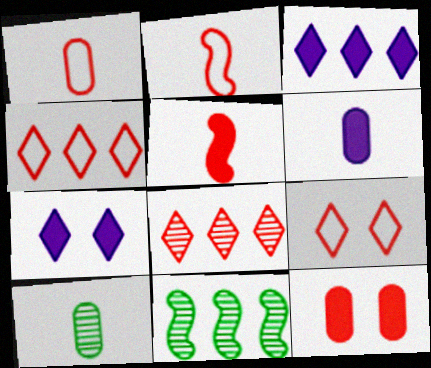[[1, 6, 10], 
[1, 7, 11], 
[2, 8, 12], 
[6, 9, 11]]